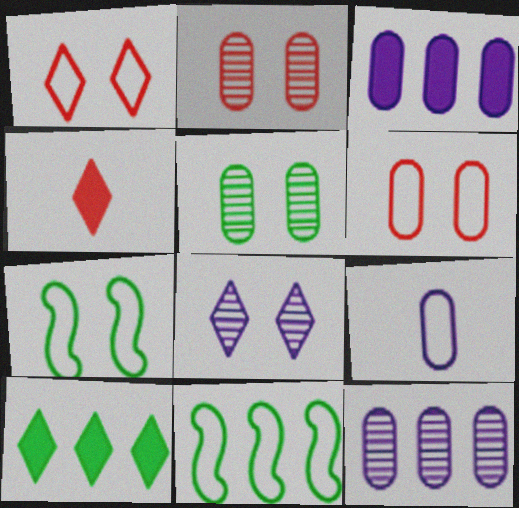[[1, 9, 11], 
[4, 7, 12]]